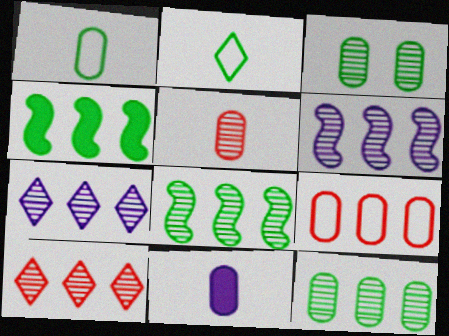[[1, 5, 11], 
[2, 3, 4], 
[3, 9, 11], 
[4, 7, 9], 
[6, 10, 12]]